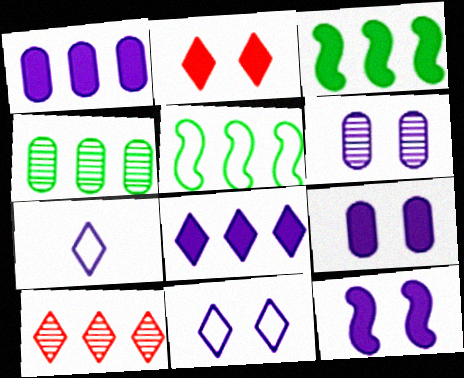[[1, 5, 10], 
[6, 11, 12]]